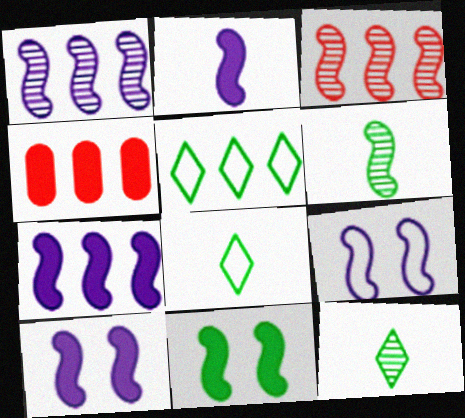[[1, 2, 9], 
[1, 4, 5], 
[2, 7, 10], 
[4, 9, 12]]